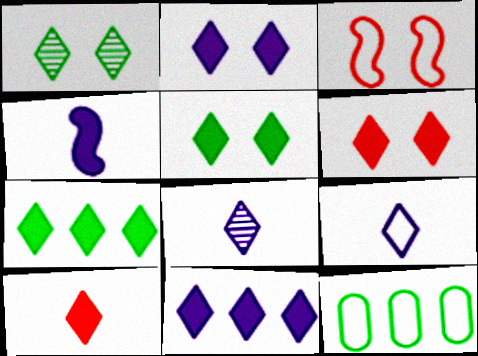[[2, 5, 6], 
[2, 7, 10], 
[3, 9, 12], 
[5, 10, 11]]